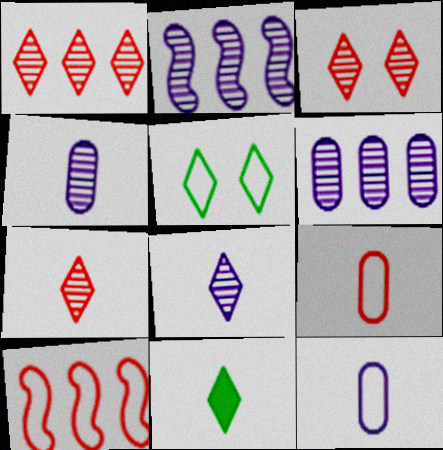[[1, 3, 7], 
[5, 10, 12]]